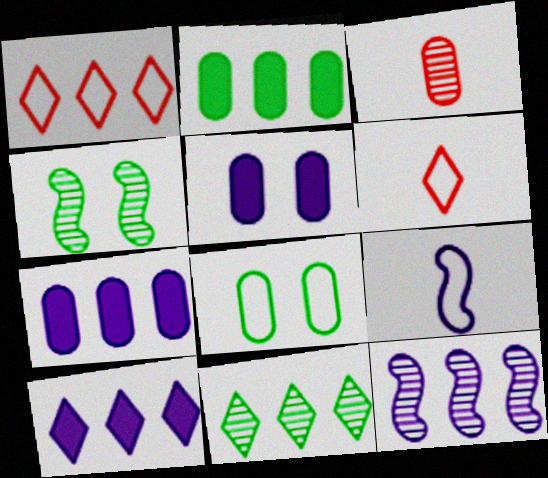[[1, 2, 12], 
[1, 8, 9], 
[1, 10, 11], 
[3, 7, 8], 
[4, 6, 7]]